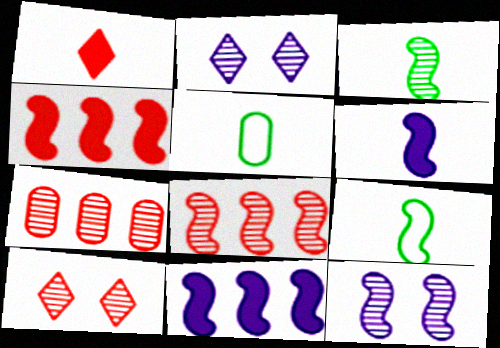[[2, 3, 7], 
[2, 4, 5], 
[3, 8, 12], 
[4, 9, 12], 
[5, 10, 11]]